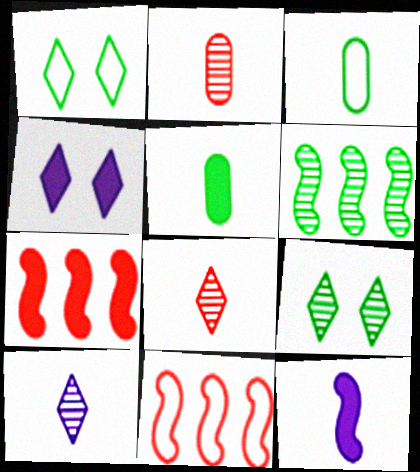[[1, 5, 6], 
[3, 8, 12], 
[4, 5, 7]]